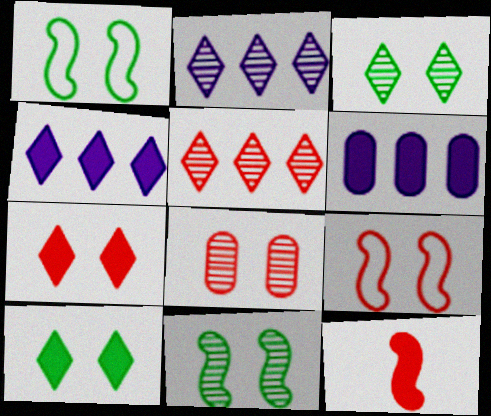[[6, 10, 12], 
[7, 8, 9]]